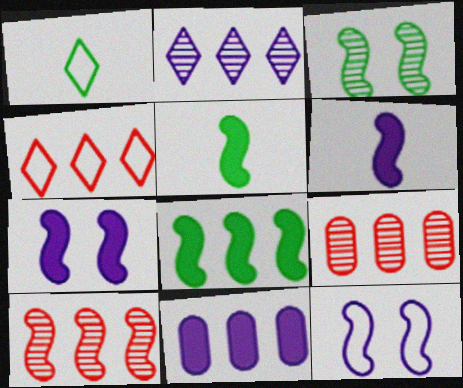[[1, 7, 9], 
[5, 10, 12]]